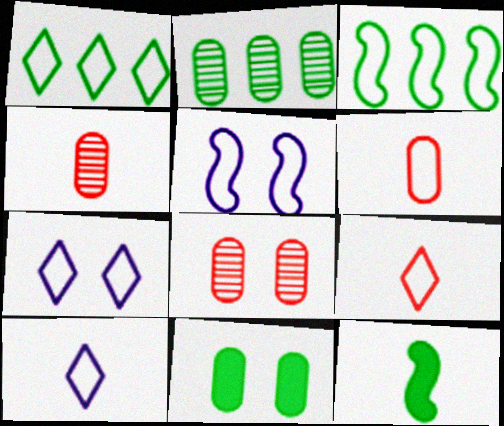[[1, 5, 6], 
[1, 7, 9], 
[3, 6, 7], 
[4, 10, 12]]